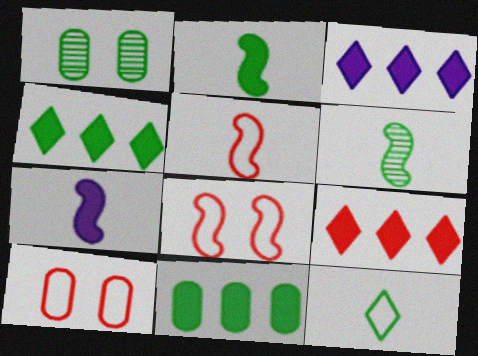[[1, 3, 5], 
[3, 4, 9], 
[3, 6, 10], 
[5, 6, 7]]